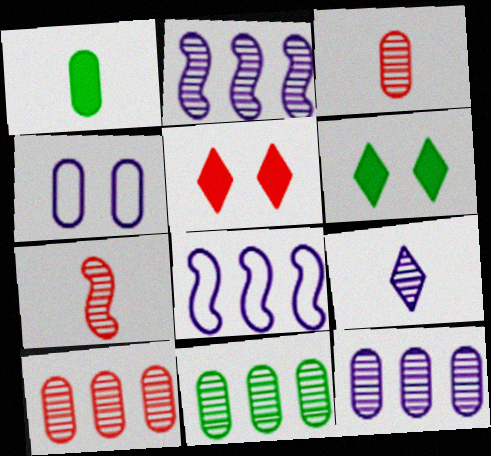[[1, 4, 10], 
[3, 6, 8], 
[10, 11, 12]]